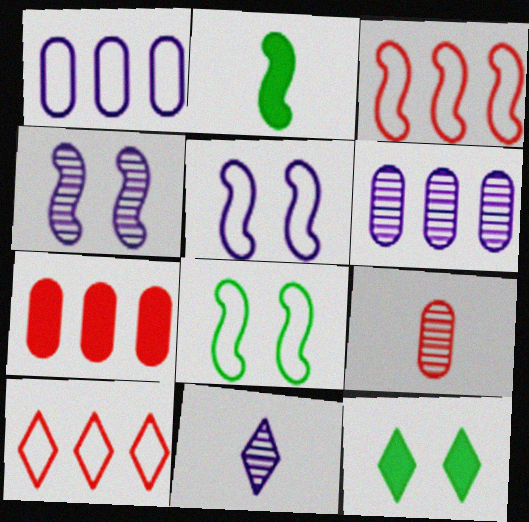[[2, 3, 4], 
[4, 6, 11], 
[7, 8, 11], 
[10, 11, 12]]